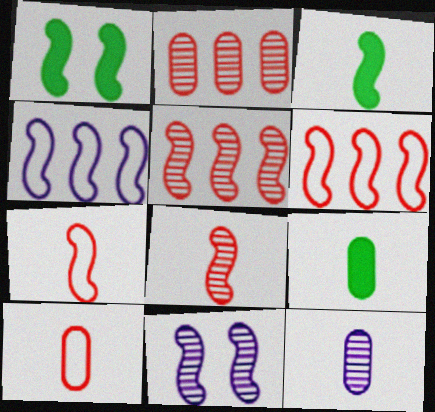[[1, 4, 8], 
[3, 6, 11], 
[9, 10, 12]]